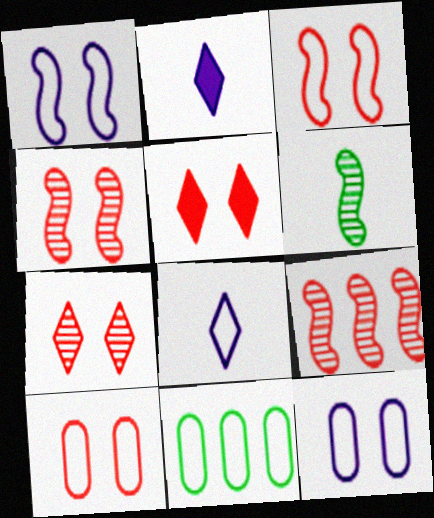[[2, 4, 11], 
[3, 8, 11], 
[4, 5, 10]]